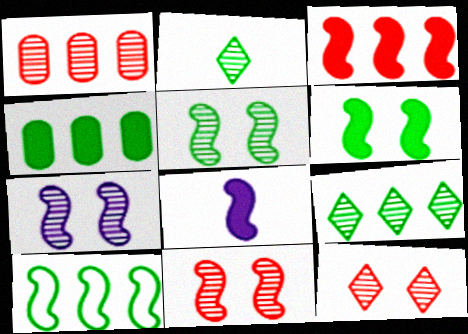[[1, 2, 7], 
[3, 6, 8], 
[4, 9, 10], 
[5, 7, 11], 
[8, 10, 11]]